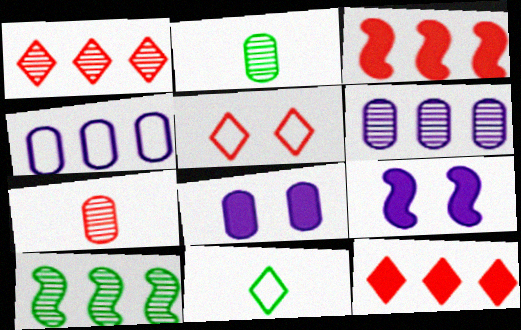[[1, 6, 10], 
[3, 5, 7], 
[4, 10, 12]]